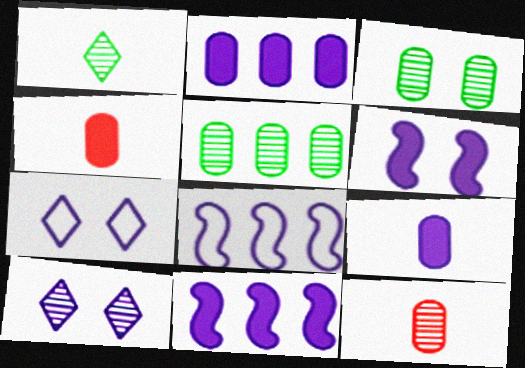[[8, 9, 10]]